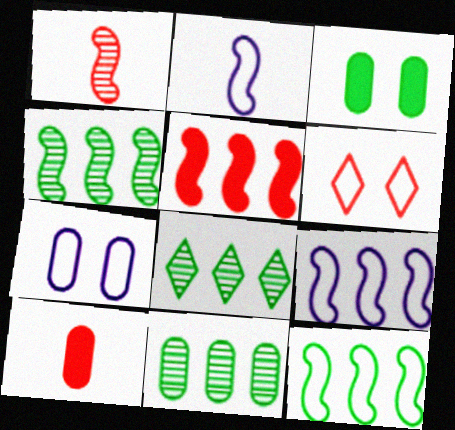[[4, 5, 9], 
[4, 8, 11], 
[7, 10, 11]]